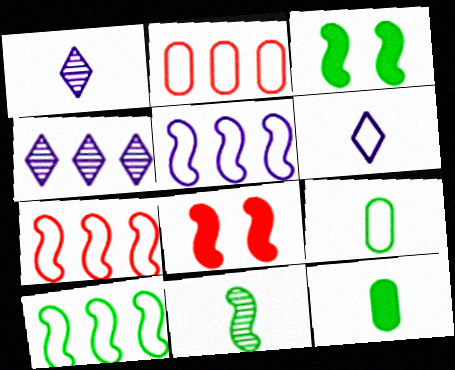[[1, 2, 3], 
[3, 10, 11], 
[4, 8, 9], 
[5, 7, 10], 
[5, 8, 11]]